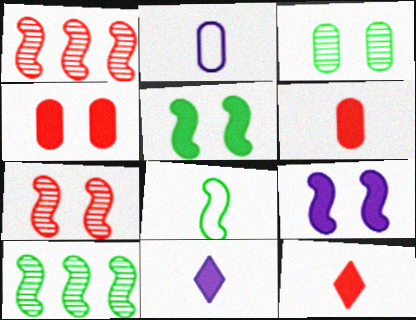[[1, 8, 9], 
[5, 8, 10]]